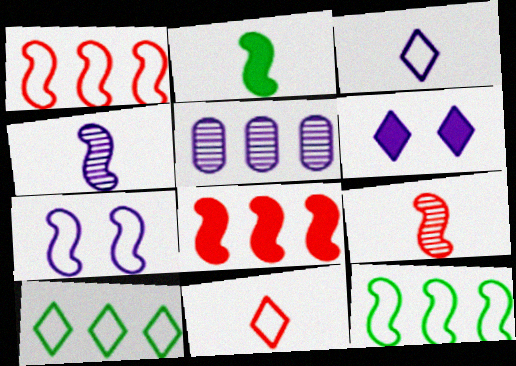[[5, 8, 10]]